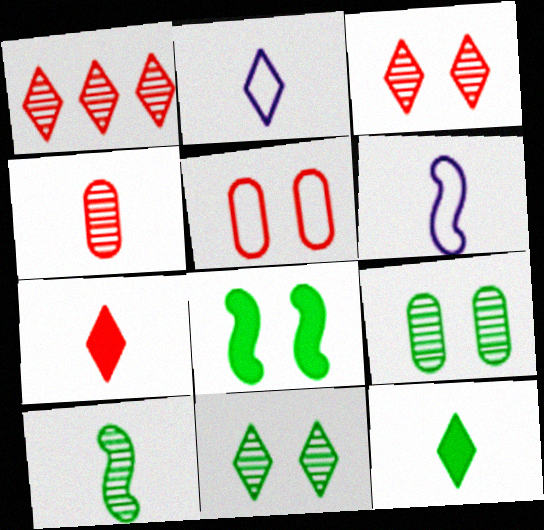[[4, 6, 12]]